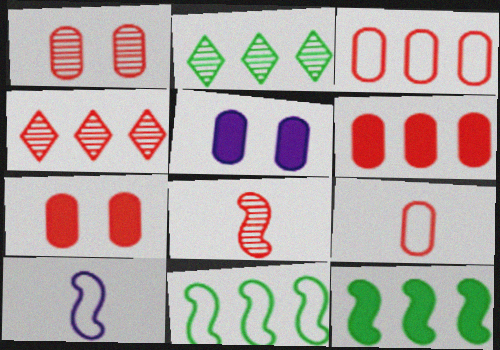[[1, 4, 8], 
[1, 6, 9], 
[2, 7, 10]]